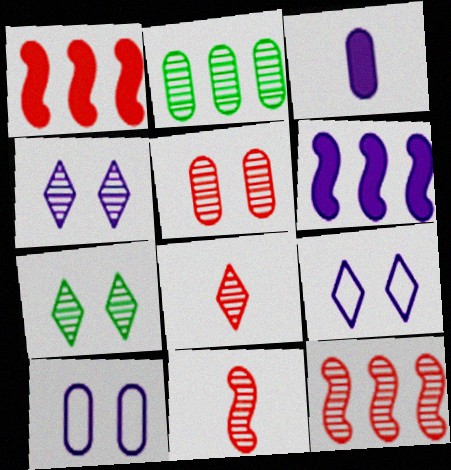[[2, 4, 11], 
[5, 8, 12]]